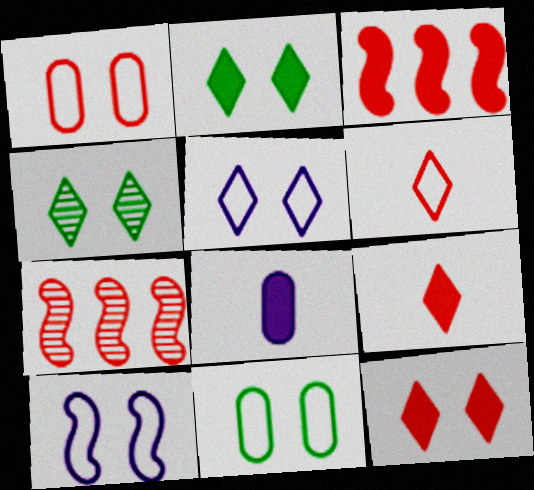[[1, 7, 9], 
[2, 3, 8], 
[4, 5, 12]]